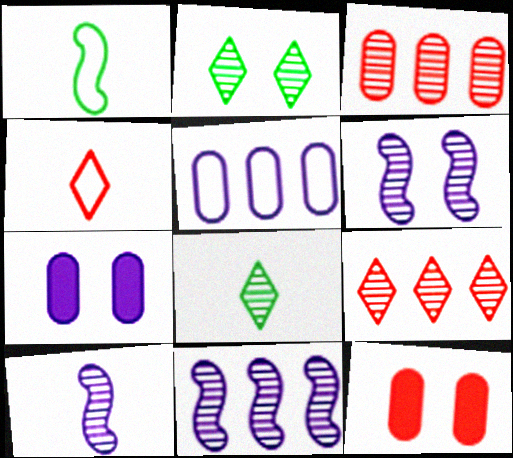[[1, 7, 9], 
[2, 3, 10], 
[3, 6, 8], 
[6, 10, 11]]